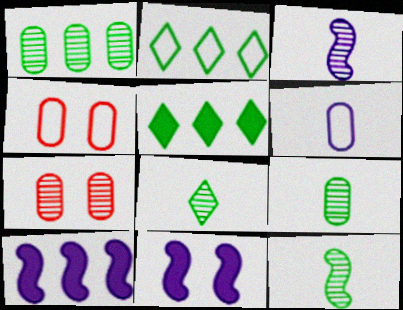[[3, 4, 5], 
[4, 8, 10], 
[8, 9, 12]]